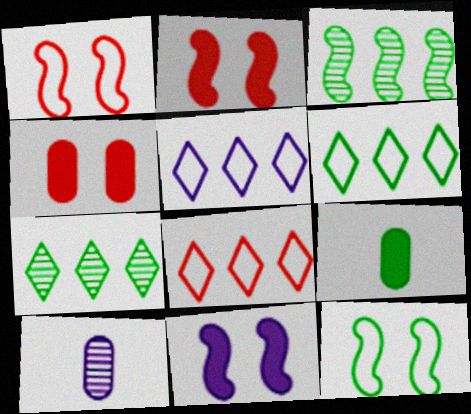[[2, 6, 10], 
[5, 6, 8], 
[5, 10, 11], 
[7, 9, 12]]